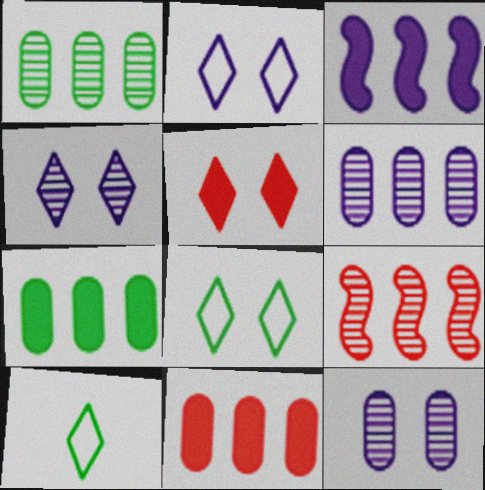[[4, 5, 8]]